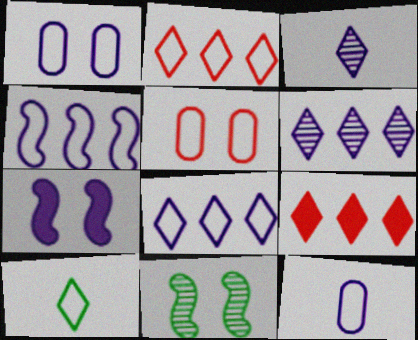[[4, 5, 10], 
[6, 7, 12], 
[9, 11, 12]]